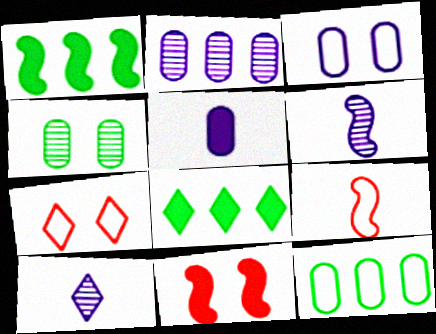[[2, 3, 5], 
[5, 8, 11], 
[7, 8, 10], 
[10, 11, 12]]